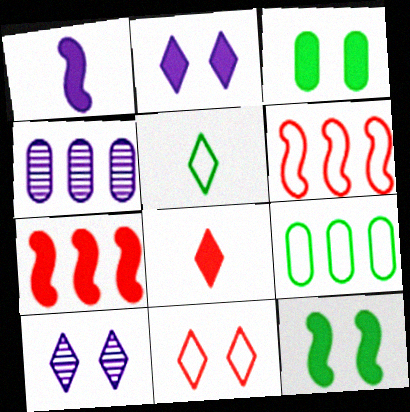[[1, 7, 12]]